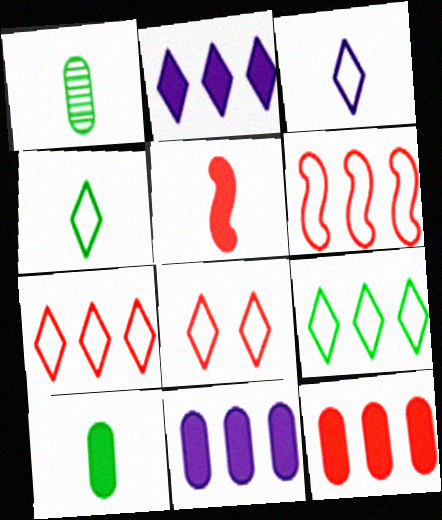[[1, 3, 5], 
[3, 8, 9]]